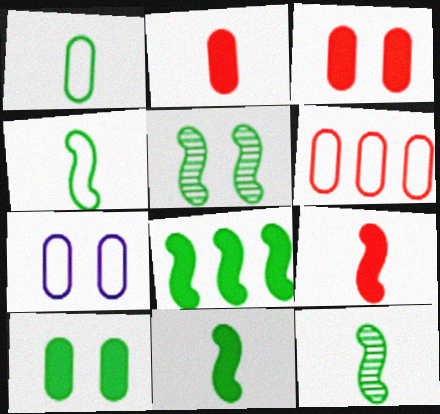[[1, 6, 7], 
[4, 5, 8], 
[4, 11, 12]]